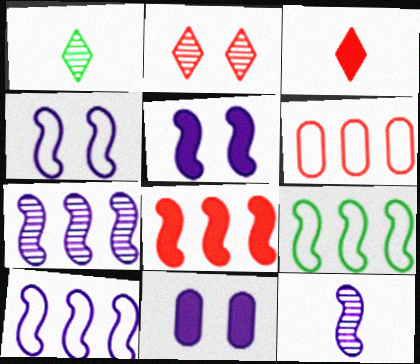[[1, 5, 6], 
[5, 10, 12], 
[7, 8, 9]]